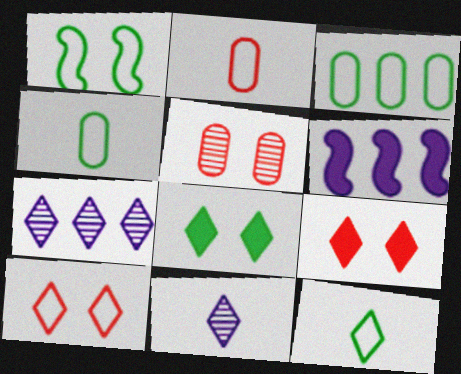[[1, 3, 12], 
[5, 6, 12], 
[7, 9, 12]]